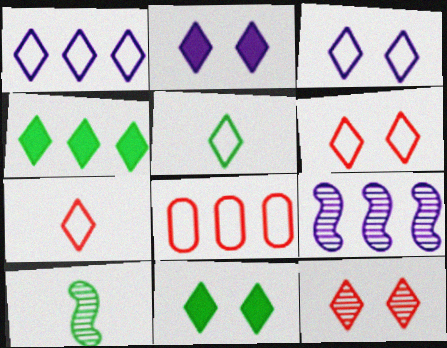[[1, 5, 6], 
[2, 8, 10], 
[3, 11, 12], 
[4, 8, 9]]